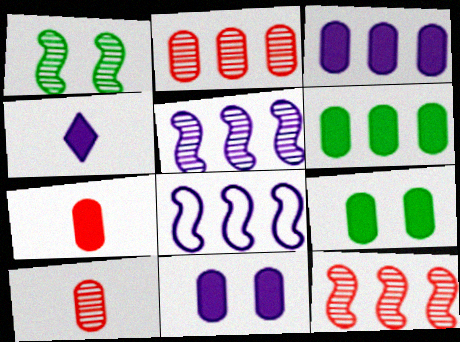[[3, 7, 9], 
[6, 7, 11]]